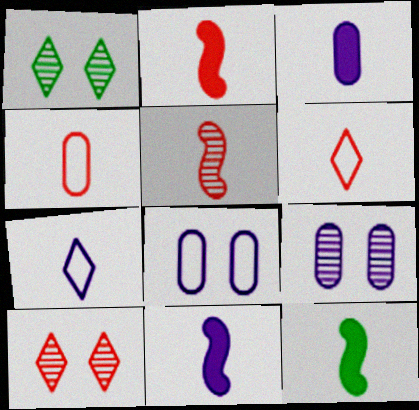[[2, 11, 12]]